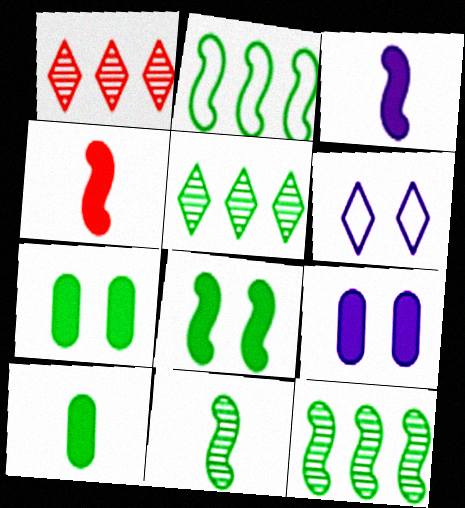[[2, 8, 11]]